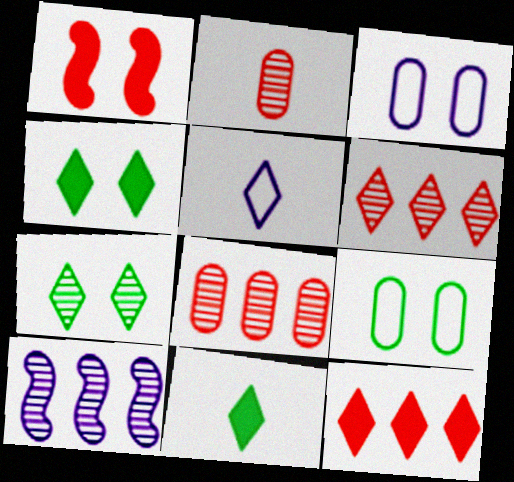[[1, 3, 7], 
[2, 7, 10], 
[4, 5, 6], 
[5, 7, 12]]